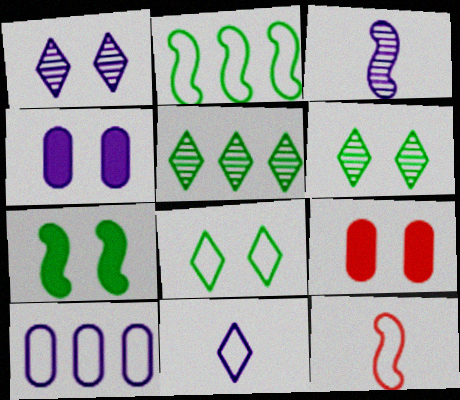[[4, 5, 12], 
[8, 10, 12]]